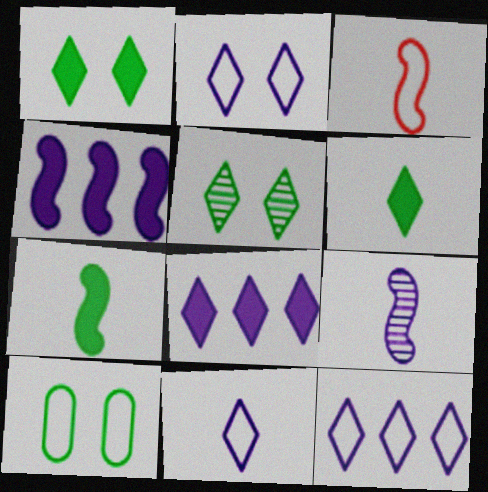[[2, 11, 12], 
[3, 7, 9], 
[3, 10, 12]]